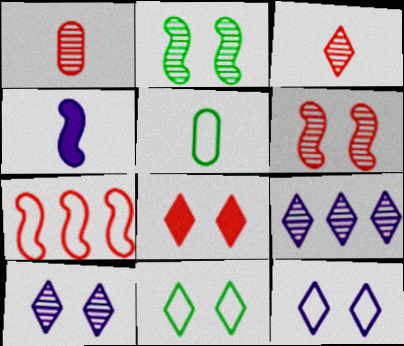[[1, 2, 9], 
[1, 7, 8], 
[2, 4, 7], 
[3, 4, 5], 
[5, 7, 12], 
[8, 10, 11]]